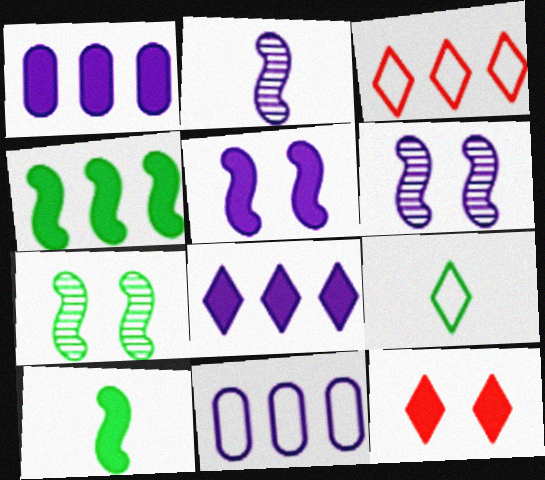[[1, 10, 12]]